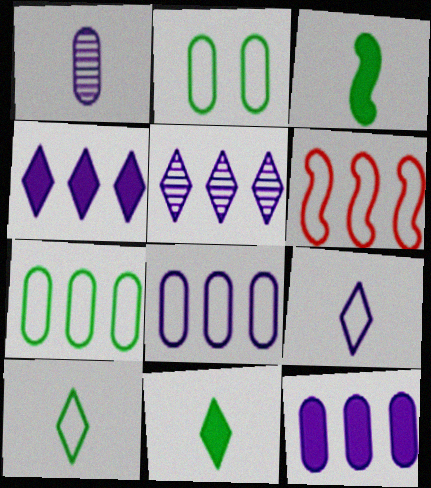[[2, 6, 9]]